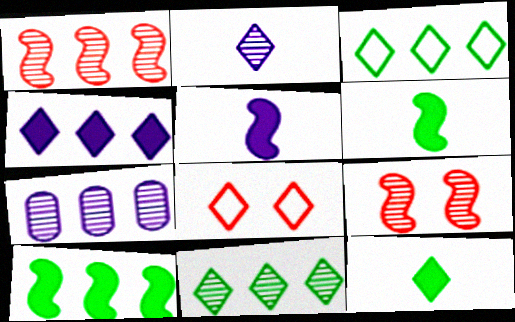[[1, 7, 11], 
[6, 7, 8]]